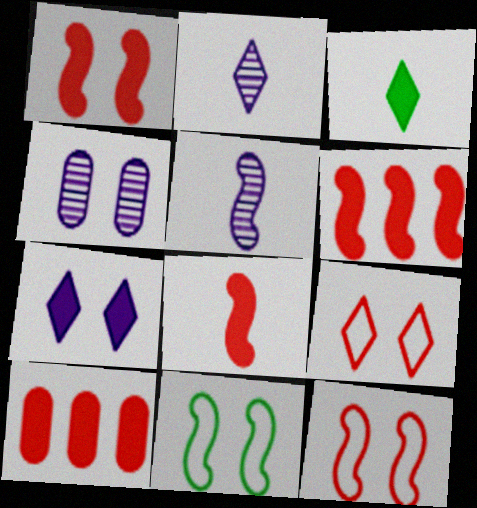[[1, 6, 8], 
[2, 10, 11], 
[5, 6, 11]]